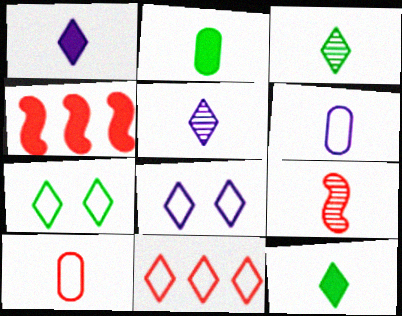[[6, 9, 12]]